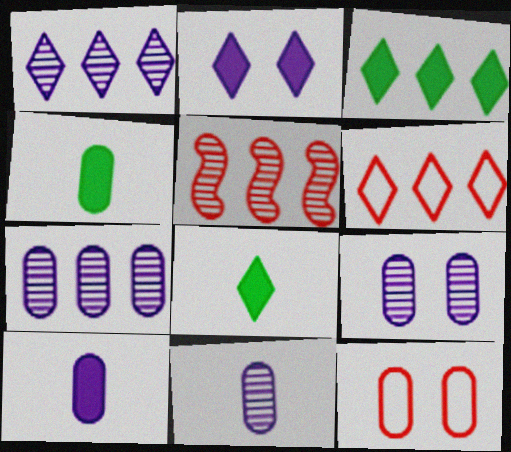[[1, 3, 6], 
[4, 7, 12], 
[7, 9, 11]]